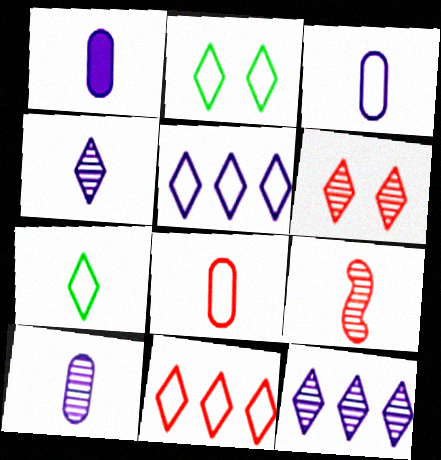[[1, 3, 10], 
[1, 7, 9]]